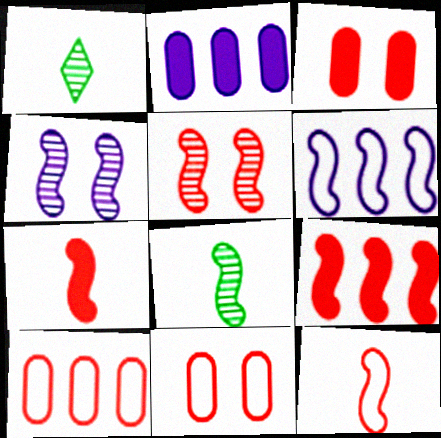[[1, 3, 6], 
[5, 9, 12]]